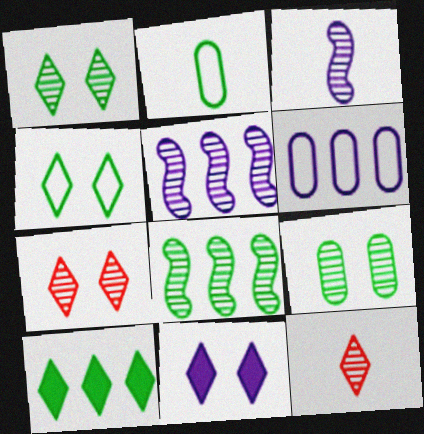[[3, 6, 11], 
[4, 7, 11], 
[5, 9, 12]]